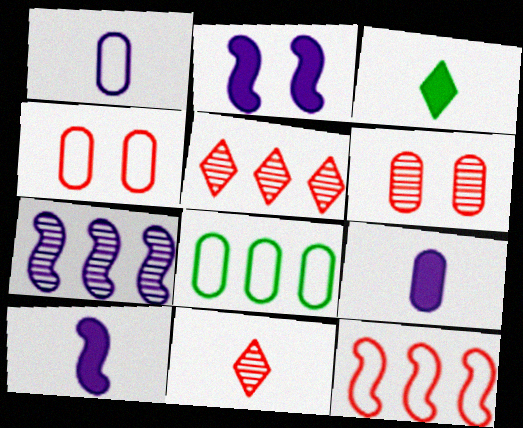[[1, 4, 8], 
[2, 8, 11], 
[3, 4, 7], 
[6, 8, 9]]